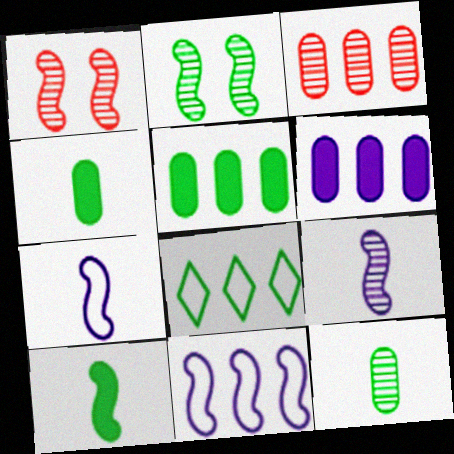[[1, 10, 11], 
[2, 4, 8]]